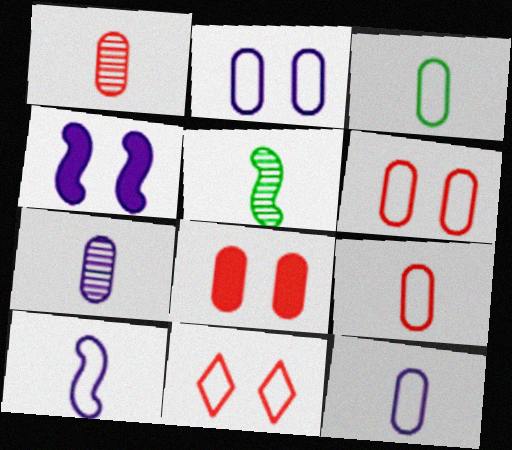[[3, 9, 12]]